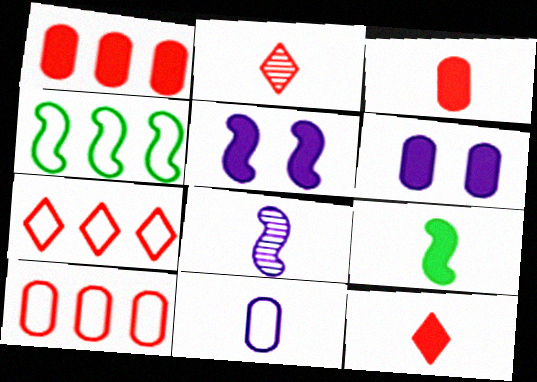[[2, 4, 6], 
[2, 9, 11]]